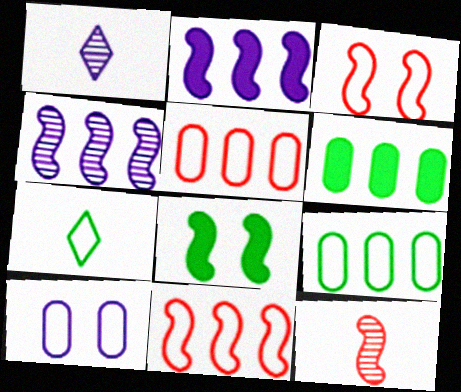[[1, 2, 10], 
[1, 3, 6], 
[1, 5, 8], 
[7, 10, 11]]